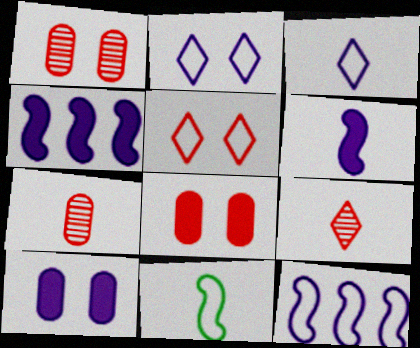[]